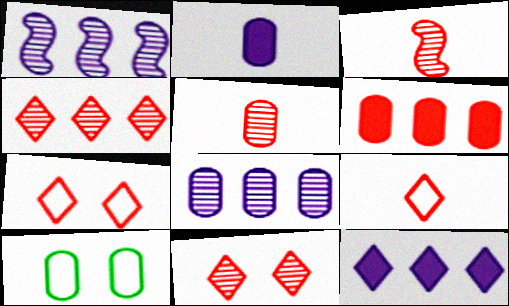[[3, 6, 7], 
[3, 10, 12]]